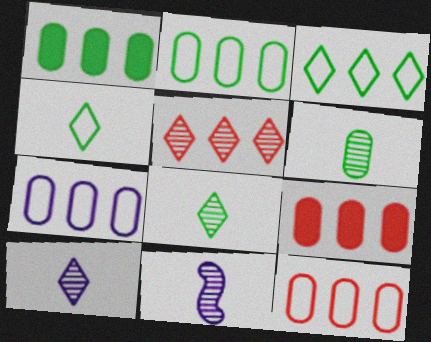[[2, 7, 12]]